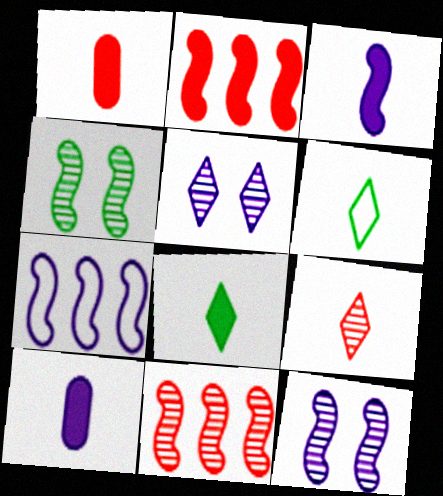[[1, 3, 8], 
[3, 7, 12], 
[5, 7, 10]]